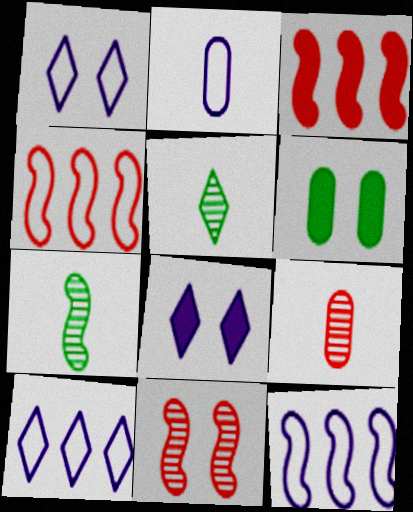[[1, 2, 12], 
[1, 6, 11]]